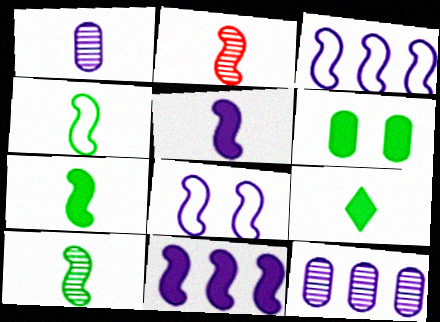[[2, 4, 5], 
[4, 7, 10]]